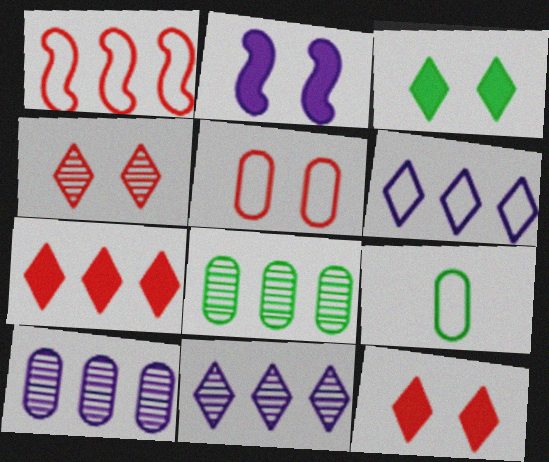[]